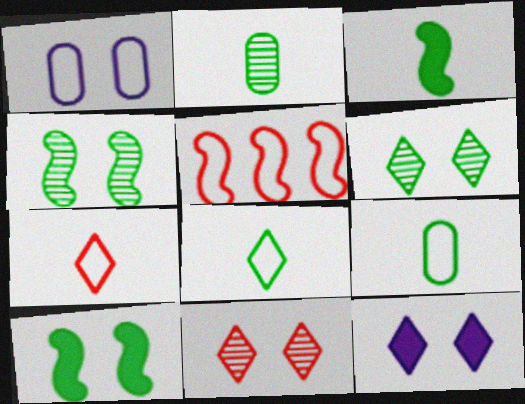[[1, 5, 8], 
[1, 10, 11], 
[2, 3, 8], 
[2, 5, 12]]